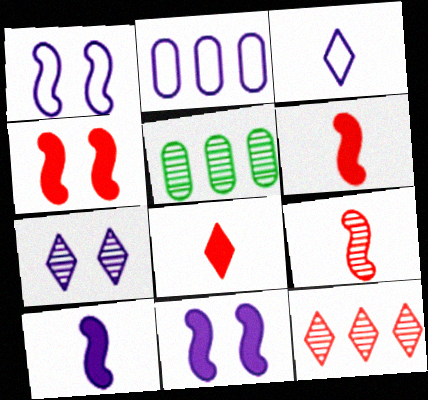[[1, 2, 3], 
[1, 5, 8], 
[2, 7, 10], 
[3, 4, 5], 
[5, 7, 9]]